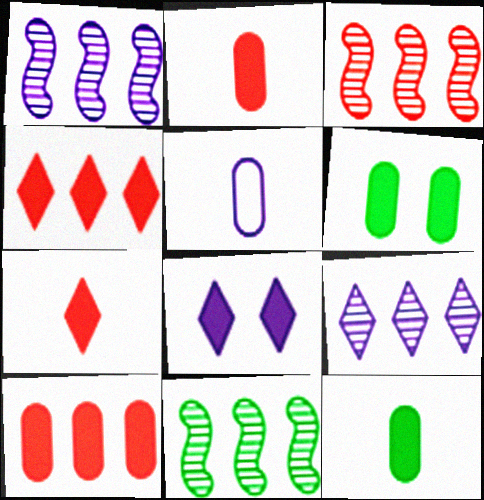[[1, 3, 11], 
[1, 5, 8]]